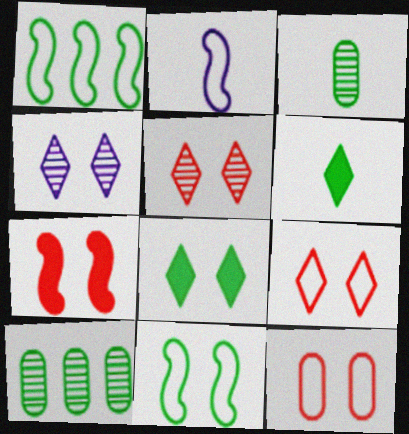[[1, 3, 8], 
[4, 8, 9], 
[5, 7, 12], 
[6, 10, 11]]